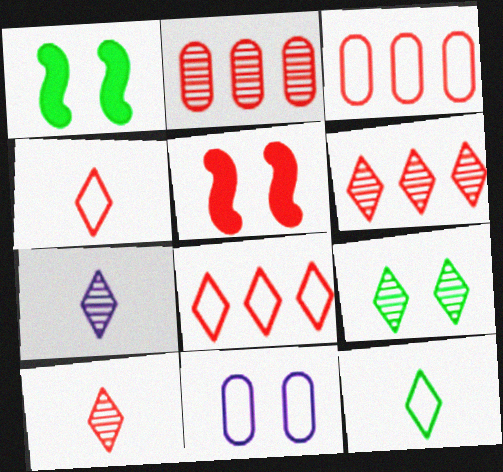[[1, 3, 7], 
[2, 4, 5], 
[3, 5, 10], 
[5, 9, 11], 
[6, 7, 9]]